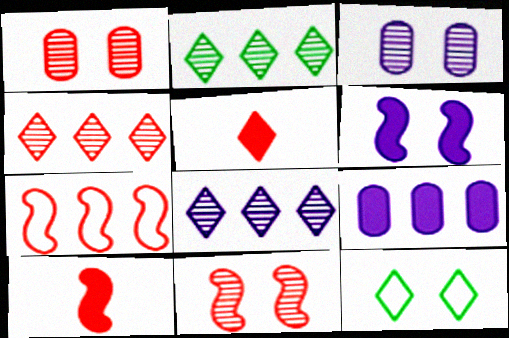[[1, 5, 7], 
[1, 6, 12], 
[2, 4, 8], 
[2, 7, 9], 
[5, 8, 12], 
[7, 10, 11]]